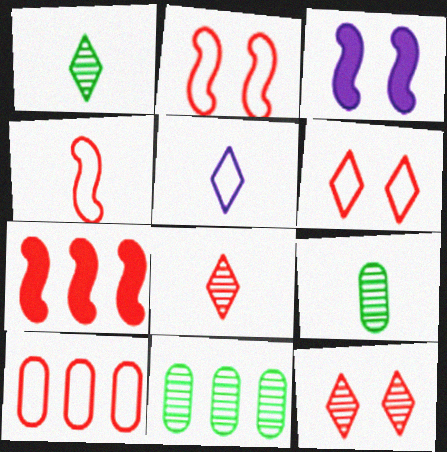[[1, 3, 10], 
[4, 6, 10]]